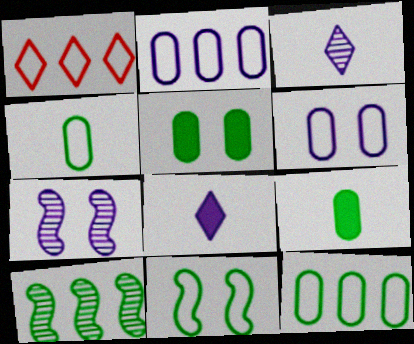[[1, 7, 9], 
[2, 7, 8]]